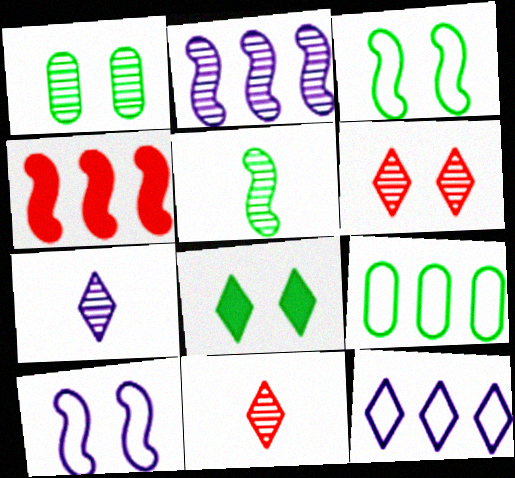[[1, 2, 11], 
[1, 3, 8], 
[4, 5, 10], 
[5, 8, 9], 
[8, 11, 12]]